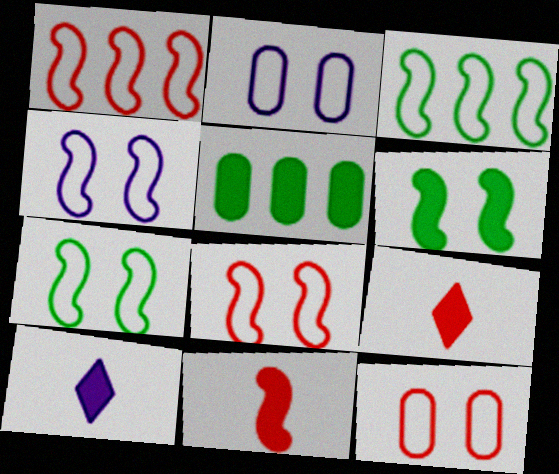[[4, 7, 8]]